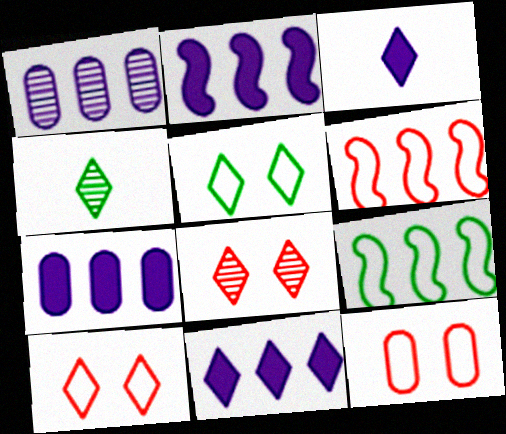[[2, 4, 12], 
[2, 7, 11], 
[4, 10, 11]]